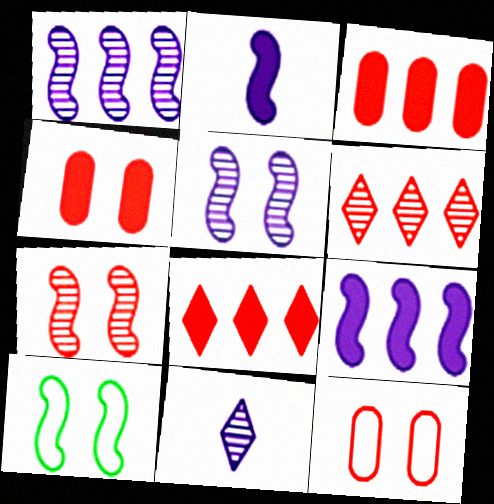[[3, 10, 11]]